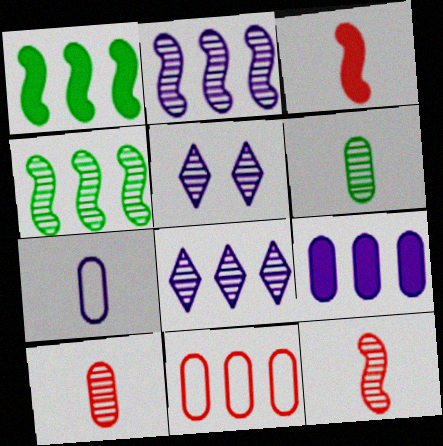[[1, 8, 11], 
[4, 5, 10]]